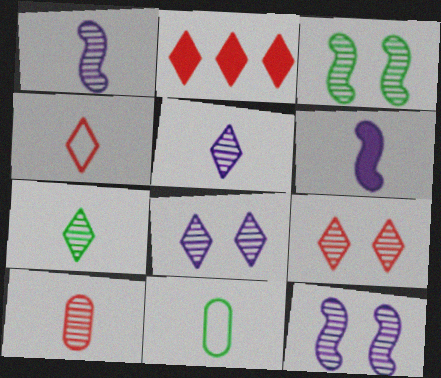[[1, 7, 10], 
[2, 4, 9], 
[2, 11, 12]]